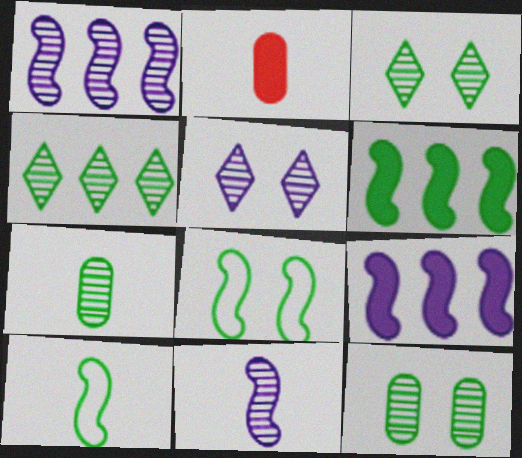[]